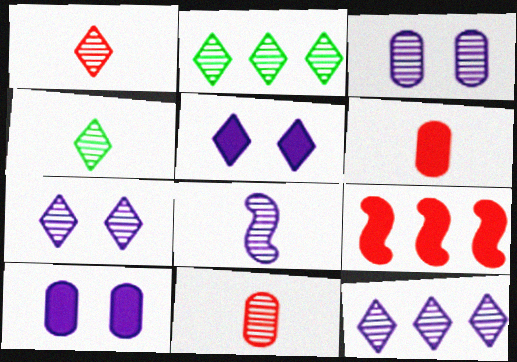[[1, 2, 7], 
[3, 8, 12], 
[4, 8, 11]]